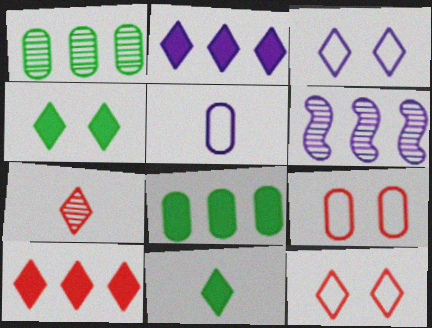[[6, 9, 11], 
[7, 10, 12]]